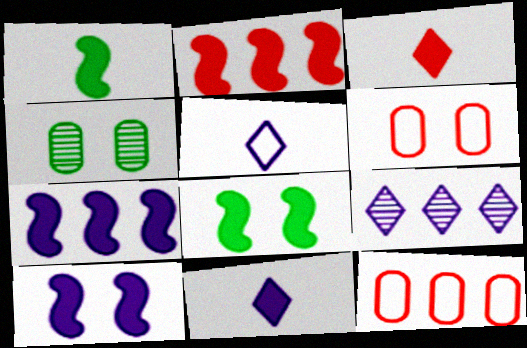[[1, 2, 10], 
[1, 6, 9], 
[2, 4, 5]]